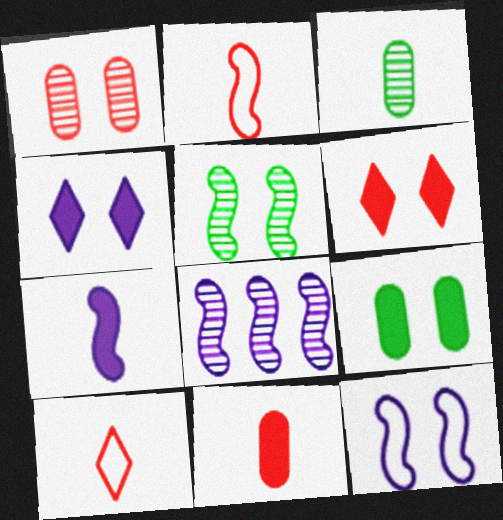[[3, 7, 10], 
[7, 8, 12], 
[8, 9, 10]]